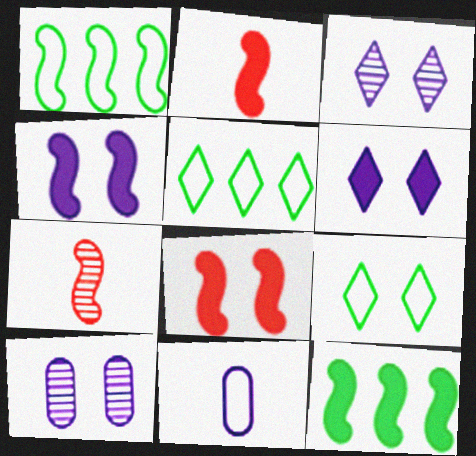[[1, 4, 7], 
[2, 4, 12], 
[2, 5, 10], 
[8, 9, 10]]